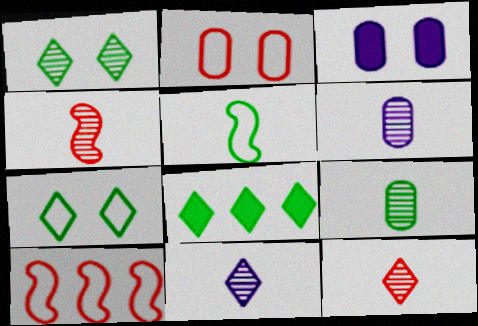[[4, 9, 11]]